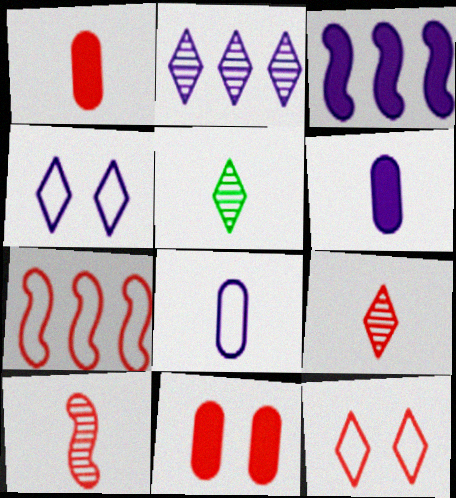[[7, 9, 11]]